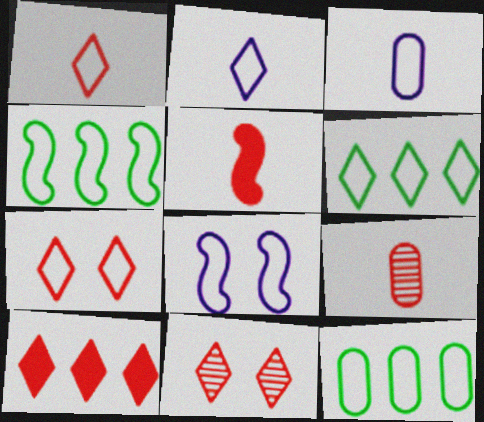[[1, 5, 9], 
[1, 8, 12], 
[1, 10, 11], 
[2, 6, 7], 
[3, 4, 7], 
[4, 6, 12]]